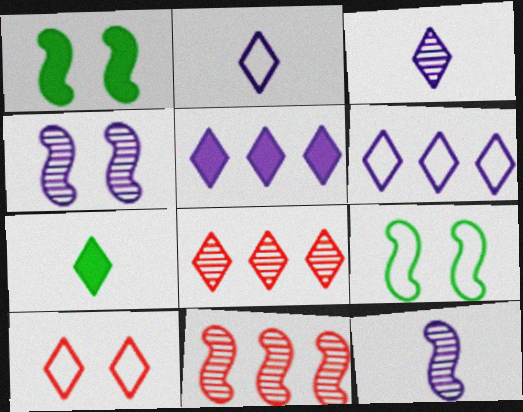[]